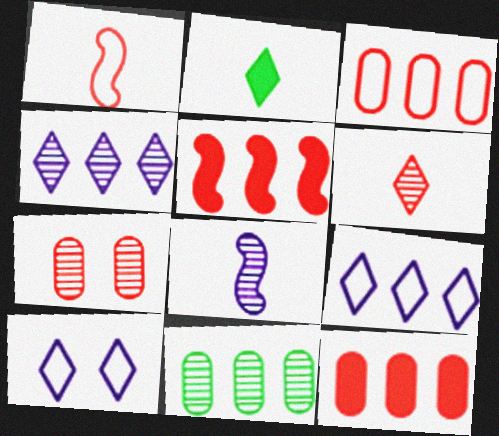[[5, 9, 11]]